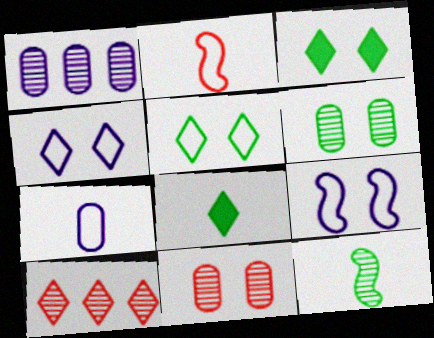[[1, 2, 3], 
[3, 9, 11], 
[4, 8, 10]]